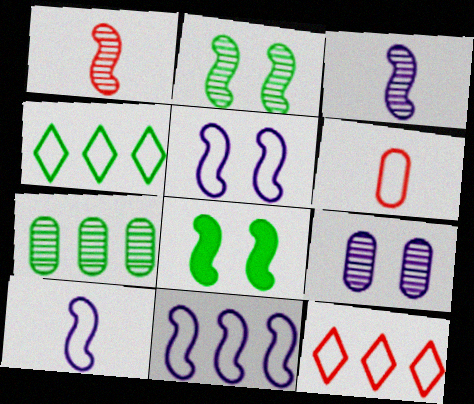[[1, 8, 11], 
[4, 5, 6], 
[5, 10, 11]]